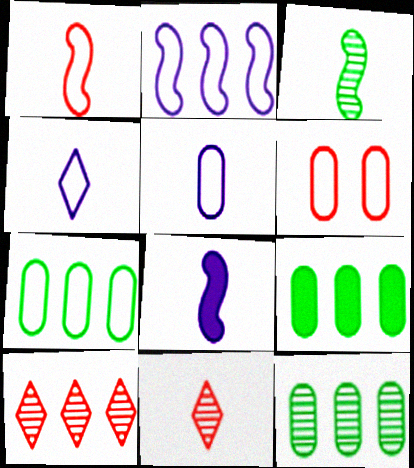[[1, 3, 8], 
[2, 9, 10], 
[5, 6, 7], 
[7, 9, 12]]